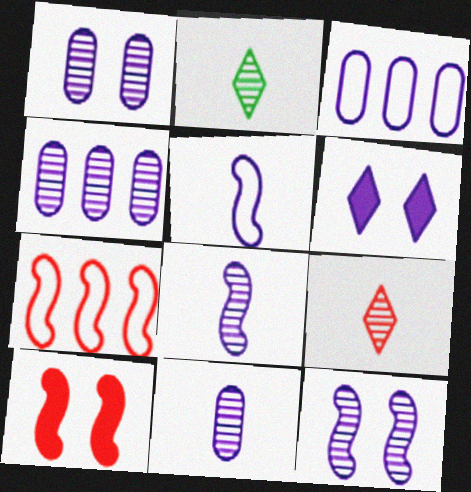[[1, 4, 11], 
[2, 3, 10], 
[3, 6, 8], 
[4, 5, 6]]